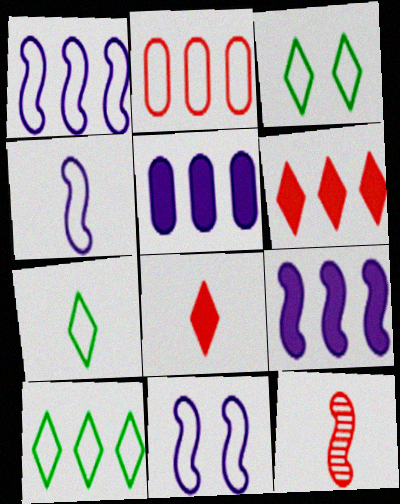[[1, 2, 10], 
[1, 4, 11], 
[2, 3, 4], 
[2, 7, 11], 
[3, 5, 12], 
[3, 7, 10]]